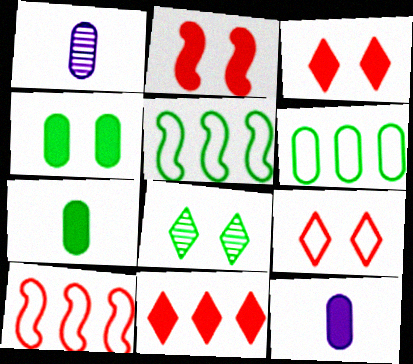[[1, 3, 5], 
[5, 7, 8], 
[8, 10, 12]]